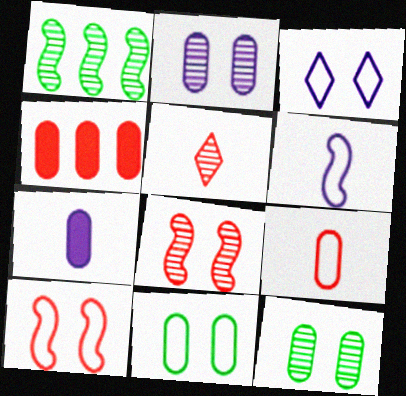[[1, 2, 5], 
[3, 10, 11], 
[4, 5, 10]]